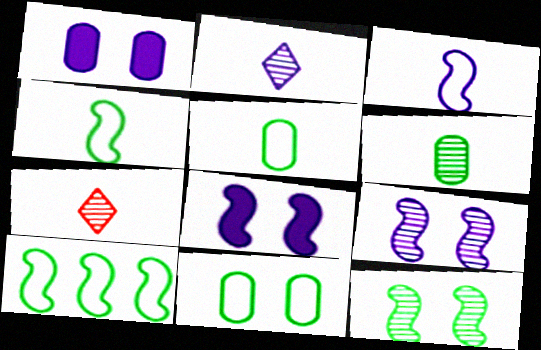[[1, 7, 10]]